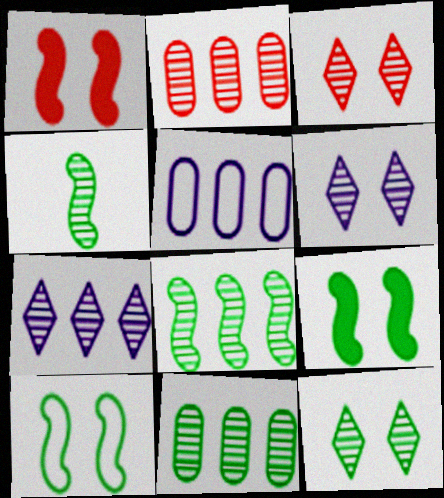[[2, 4, 6], 
[2, 7, 8], 
[3, 6, 12], 
[4, 11, 12]]